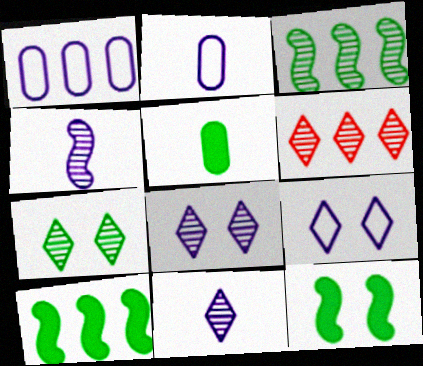[[1, 6, 10], 
[2, 6, 12], 
[6, 7, 11]]